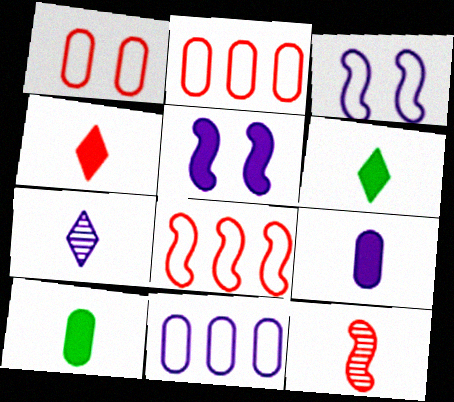[[5, 7, 11]]